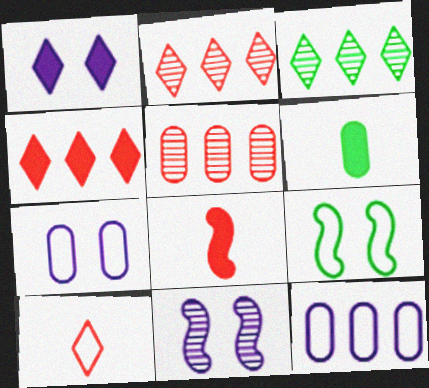[[1, 3, 10], 
[1, 7, 11], 
[3, 6, 9], 
[3, 7, 8], 
[5, 6, 7], 
[9, 10, 12]]